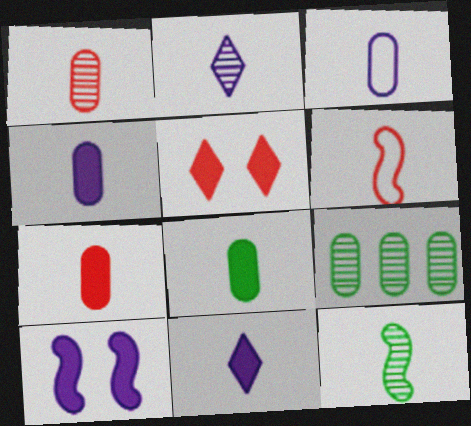[[1, 2, 12], 
[1, 3, 8], 
[2, 6, 8], 
[4, 7, 8]]